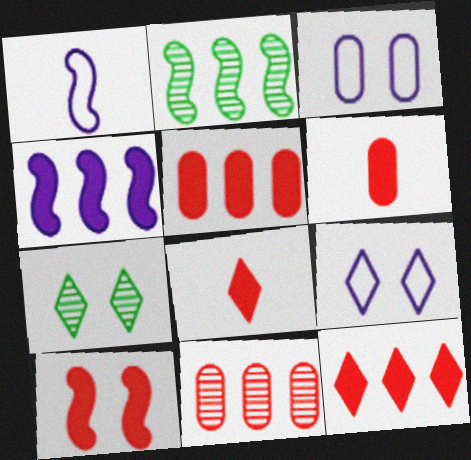[[1, 2, 10], 
[1, 5, 7], 
[2, 3, 8], 
[2, 6, 9], 
[3, 7, 10], 
[5, 8, 10], 
[6, 10, 12]]